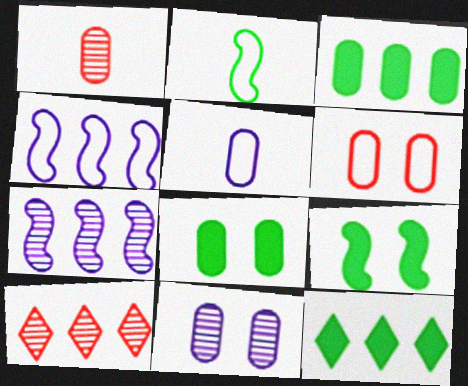[[3, 4, 10], 
[5, 9, 10], 
[6, 8, 11]]